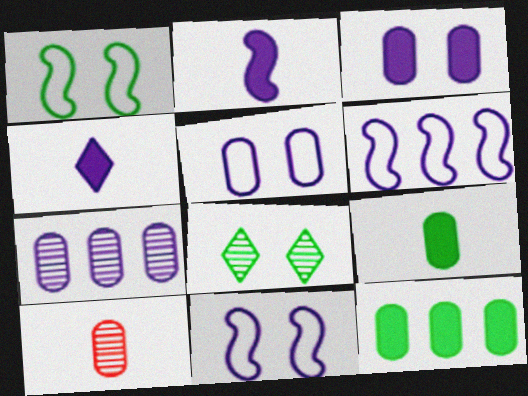[[4, 7, 11], 
[5, 10, 12]]